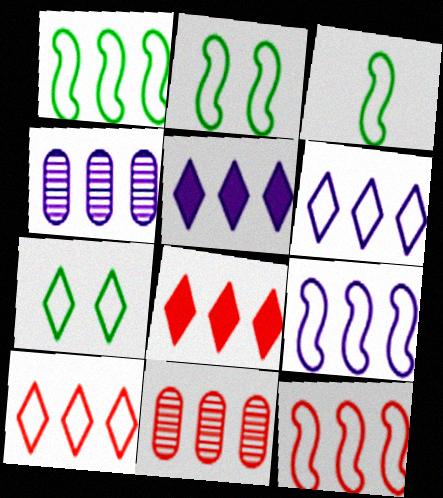[[1, 2, 3], 
[1, 4, 8], 
[1, 5, 11], 
[1, 9, 12], 
[4, 5, 9], 
[8, 11, 12]]